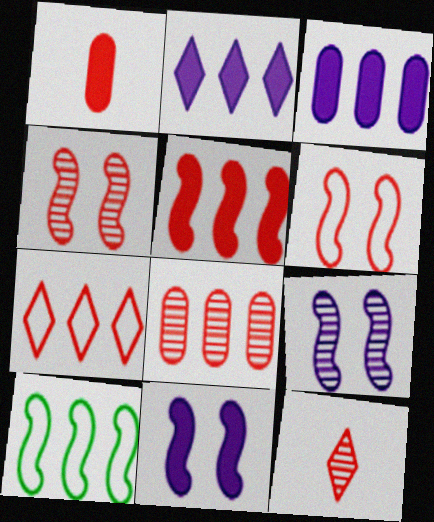[[1, 4, 7], 
[2, 8, 10], 
[4, 8, 12], 
[5, 7, 8]]